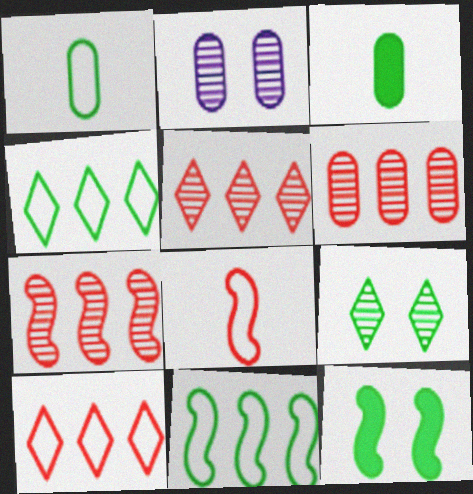[[3, 9, 11], 
[5, 6, 7]]